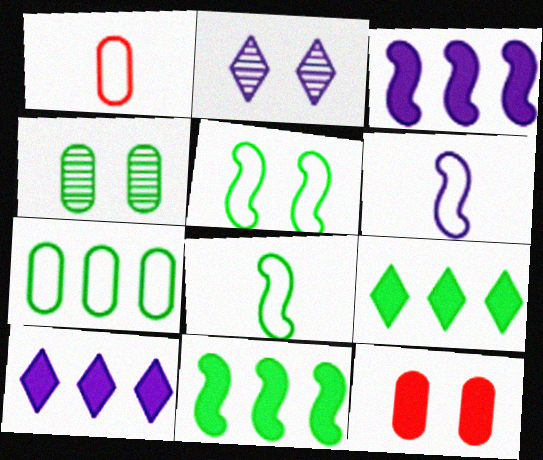[[1, 2, 11], 
[2, 5, 12], 
[4, 8, 9]]